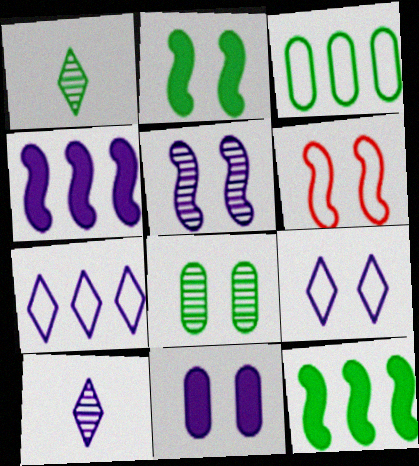[[1, 2, 3], 
[2, 5, 6], 
[5, 9, 11]]